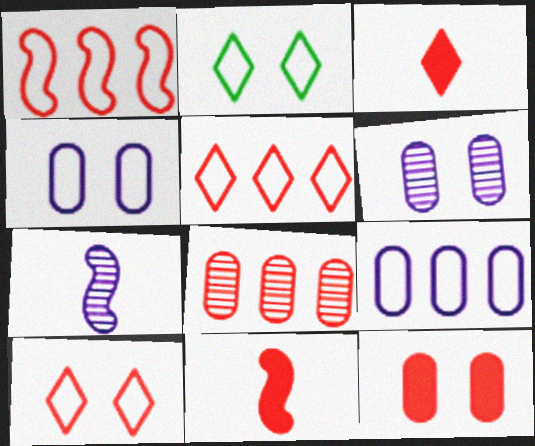[[8, 10, 11]]